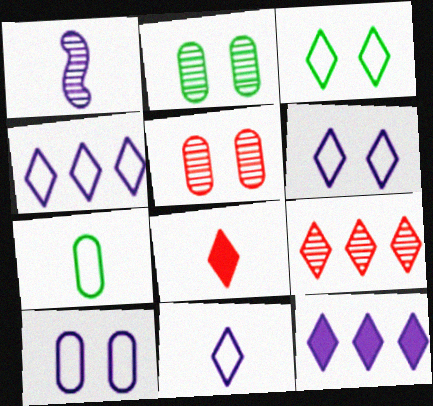[[1, 2, 9], 
[1, 7, 8], 
[1, 10, 12], 
[4, 6, 11]]